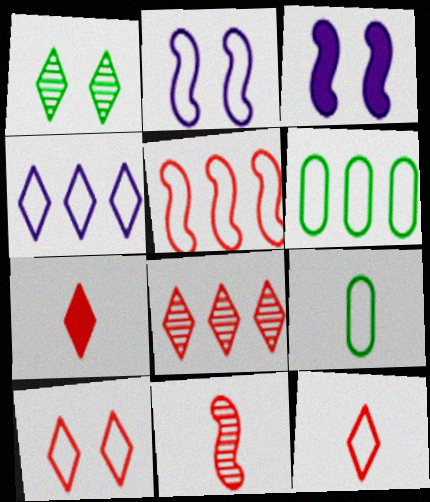[[1, 4, 7], 
[2, 6, 12], 
[3, 8, 9], 
[4, 5, 6], 
[7, 8, 10]]